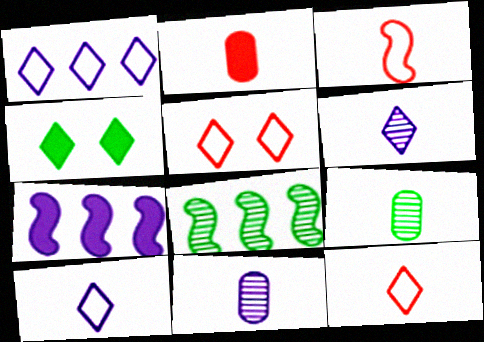[[2, 4, 7], 
[5, 7, 9]]